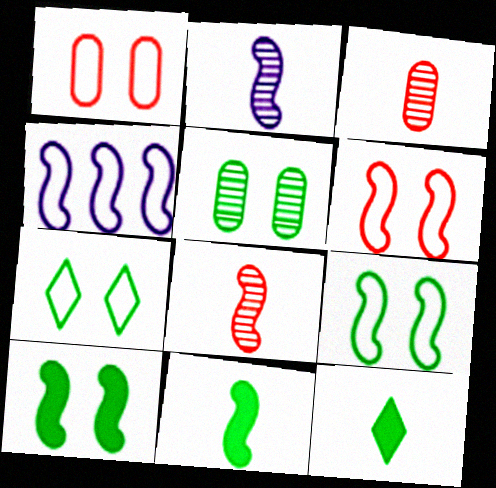[[4, 8, 10], 
[5, 7, 10]]